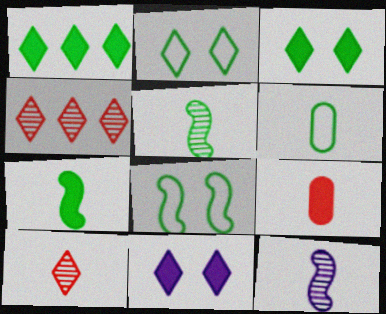[]